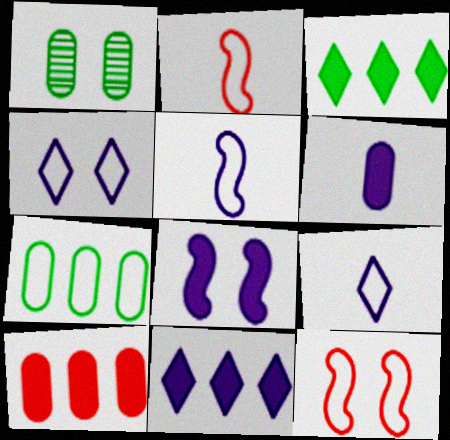[[1, 2, 11], 
[2, 4, 7], 
[6, 8, 11], 
[7, 9, 12]]